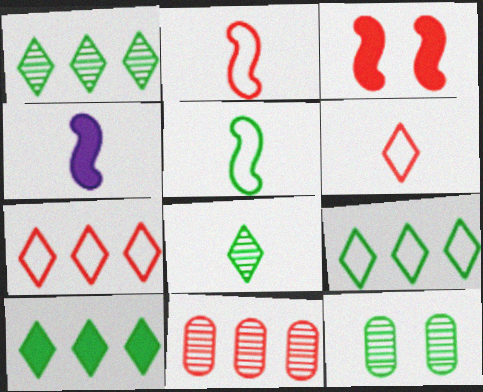[[1, 9, 10], 
[3, 6, 11], 
[4, 7, 12], 
[5, 10, 12]]